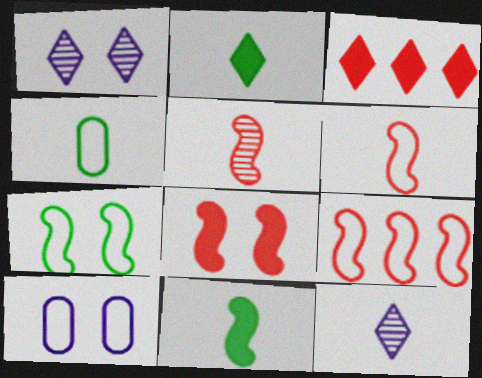[[5, 8, 9]]